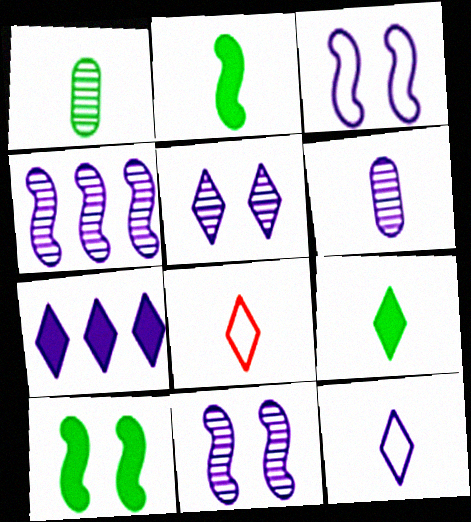[[2, 6, 8], 
[3, 6, 7], 
[4, 5, 6], 
[5, 7, 12]]